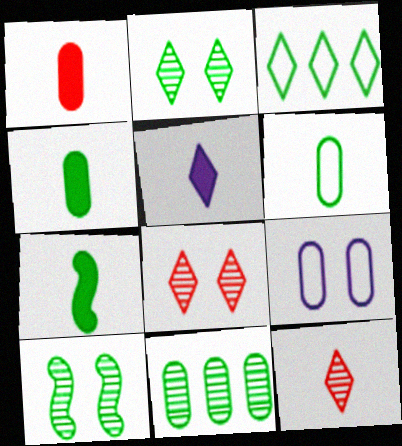[[1, 5, 7], 
[1, 9, 11], 
[3, 4, 10], 
[3, 5, 8]]